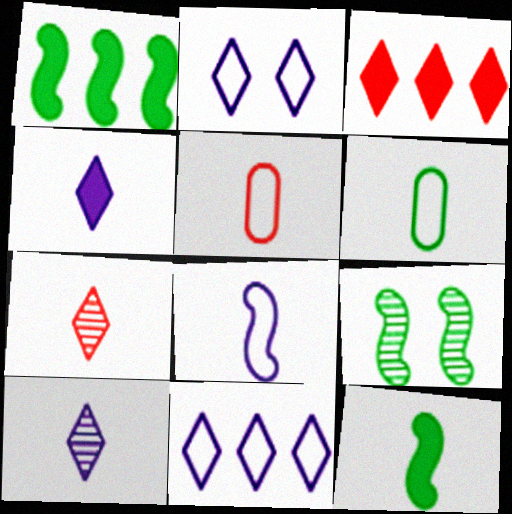[[5, 10, 12]]